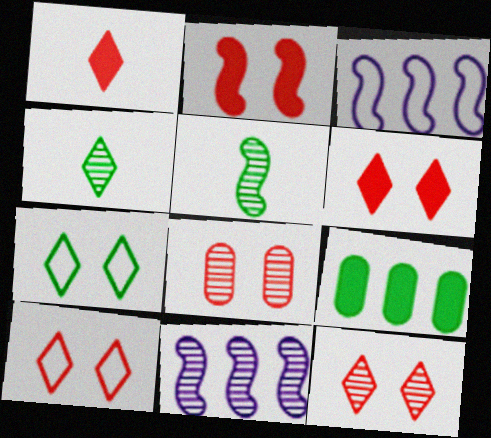[[2, 3, 5], 
[2, 8, 10], 
[4, 8, 11], 
[5, 7, 9], 
[6, 10, 12]]